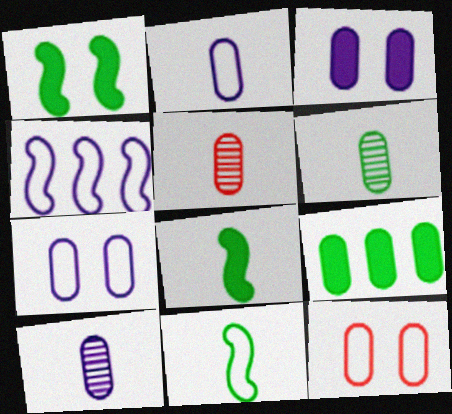[[5, 6, 10], 
[5, 7, 9], 
[9, 10, 12]]